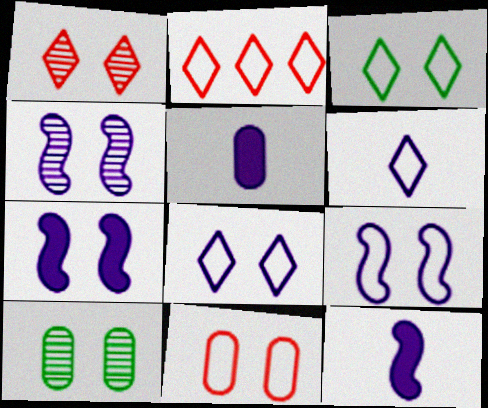[[1, 4, 10], 
[2, 3, 6], 
[2, 10, 12], 
[3, 9, 11], 
[4, 7, 9]]